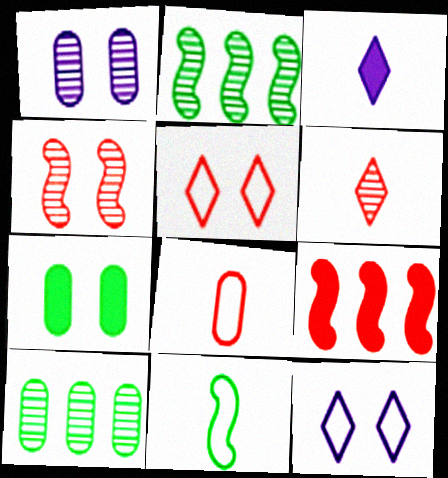[[1, 2, 6], 
[3, 7, 9], 
[4, 7, 12]]